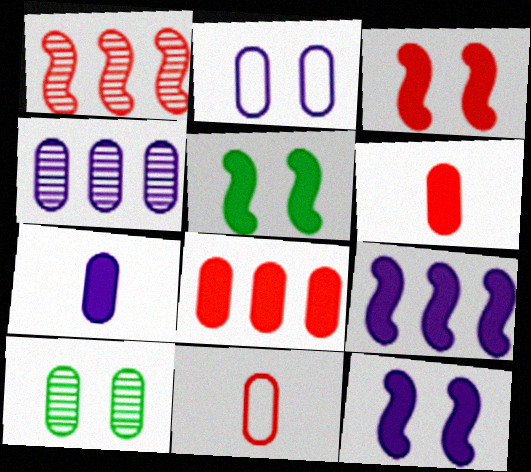[[2, 4, 7], 
[3, 5, 12]]